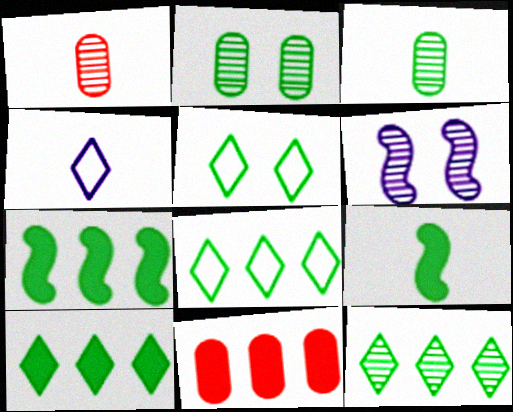[[1, 4, 9], 
[1, 6, 12], 
[2, 8, 9], 
[3, 5, 7], 
[8, 10, 12]]